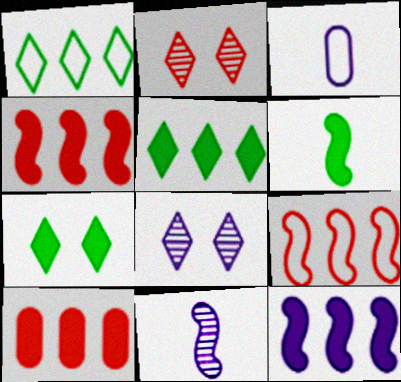[[3, 8, 12], 
[5, 10, 12]]